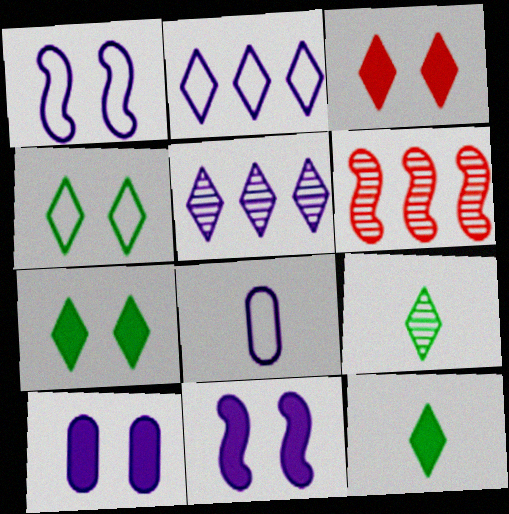[[1, 2, 8], 
[2, 3, 9], 
[5, 8, 11], 
[6, 7, 8]]